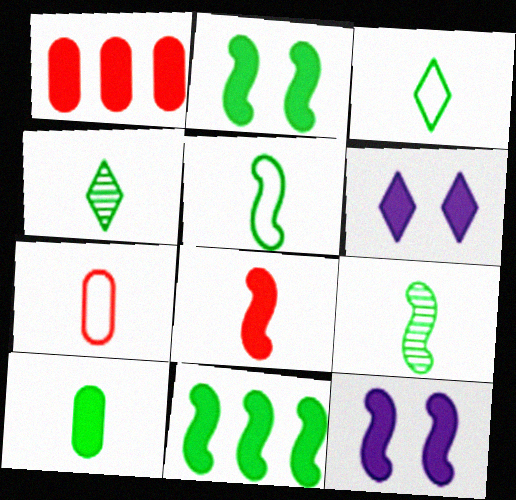[[3, 9, 10], 
[4, 5, 10], 
[8, 11, 12]]